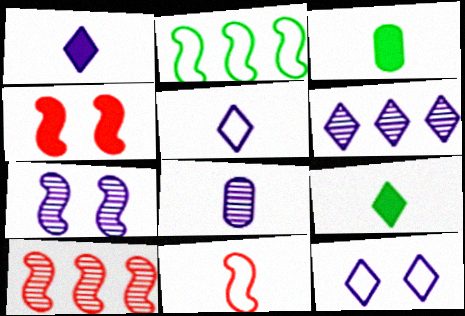[[1, 6, 12], 
[3, 10, 12], 
[4, 10, 11], 
[6, 7, 8], 
[8, 9, 11]]